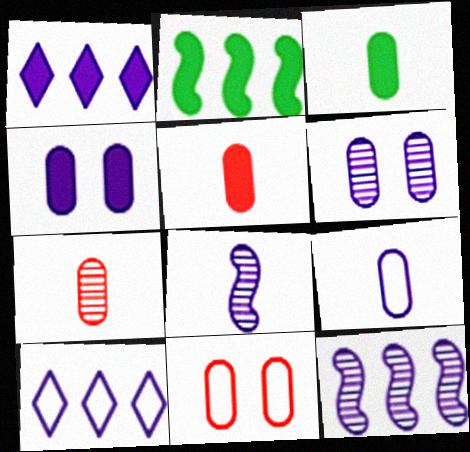[[3, 7, 9], 
[4, 8, 10]]